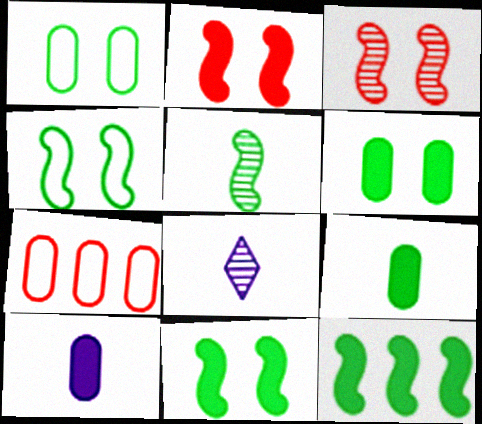[[4, 5, 12], 
[7, 8, 11]]